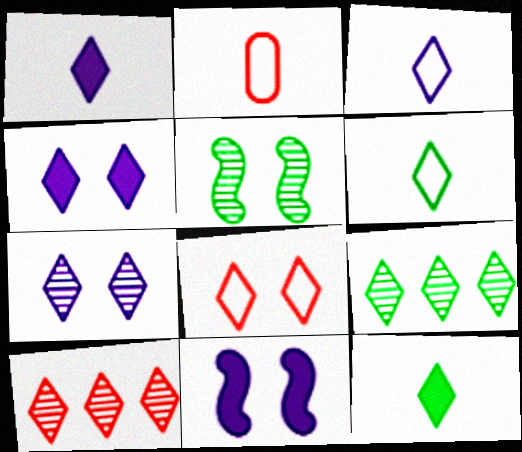[[1, 8, 9], 
[2, 9, 11], 
[4, 6, 10]]